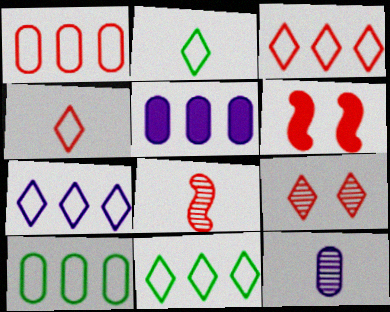[[3, 7, 11], 
[6, 11, 12]]